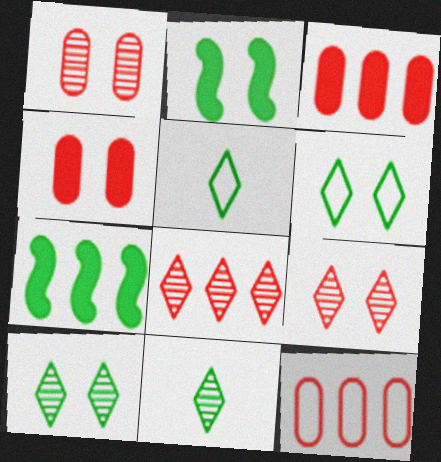[]